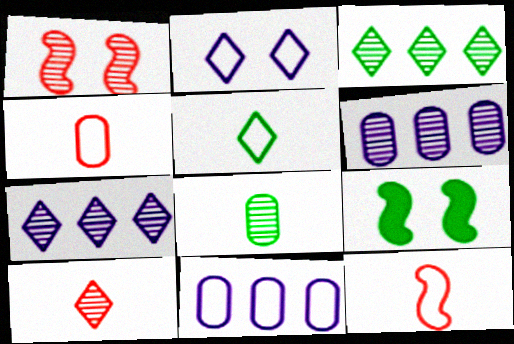[[1, 7, 8], 
[4, 7, 9], 
[9, 10, 11]]